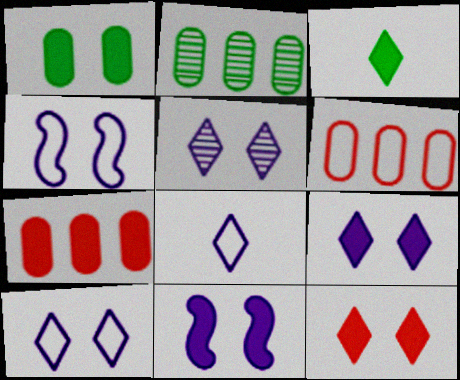[[1, 11, 12], 
[3, 7, 11], 
[5, 9, 10]]